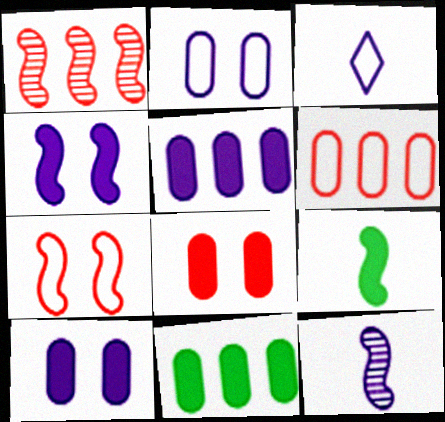[]